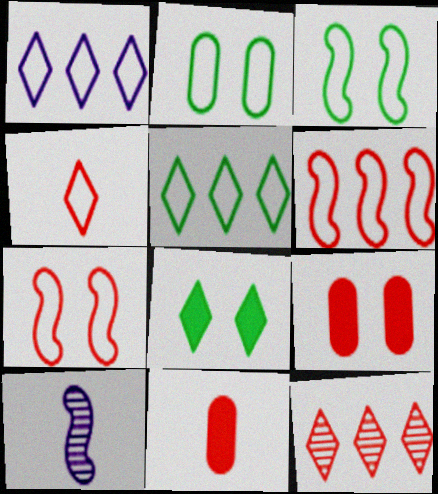[[5, 9, 10], 
[7, 11, 12]]